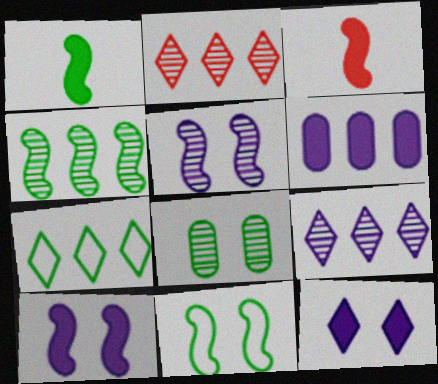[[1, 4, 11], 
[1, 7, 8]]